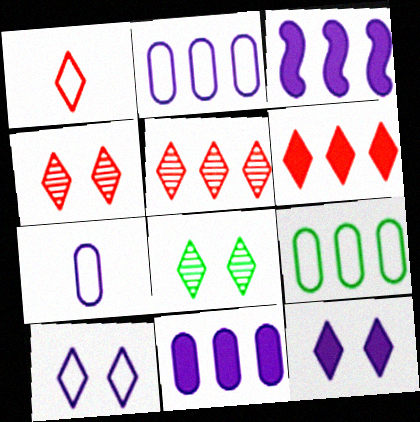[[1, 4, 6], 
[3, 5, 9]]